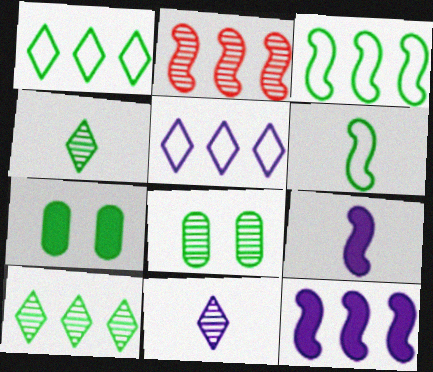[[2, 3, 12], 
[2, 8, 11], 
[3, 4, 7], 
[6, 7, 10]]